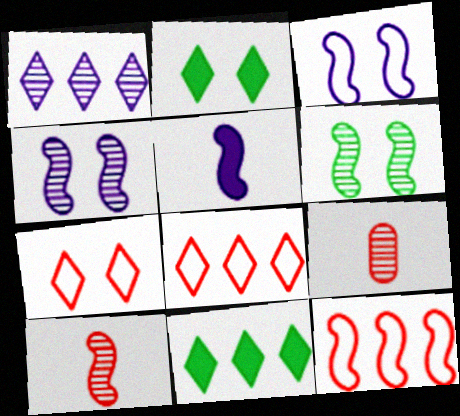[[1, 6, 9], 
[1, 8, 11], 
[3, 9, 11], 
[5, 6, 12]]